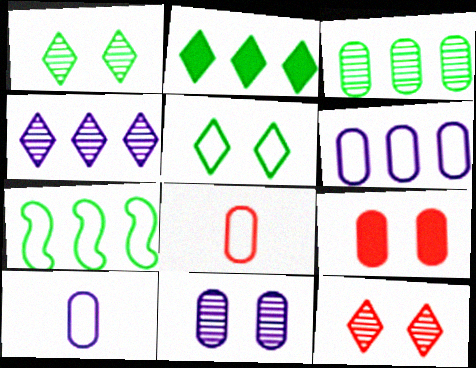[[2, 3, 7], 
[3, 9, 10]]